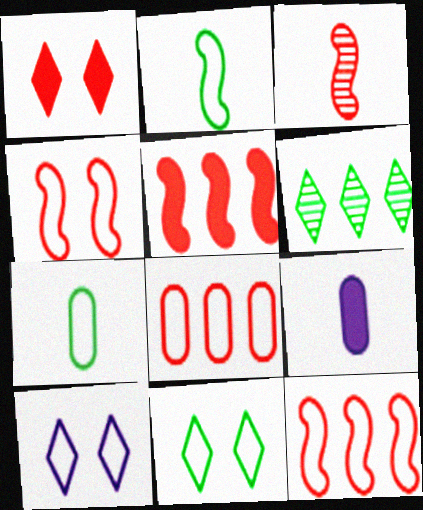[[1, 3, 8], 
[2, 8, 10], 
[3, 4, 5], 
[4, 6, 9], 
[7, 10, 12]]